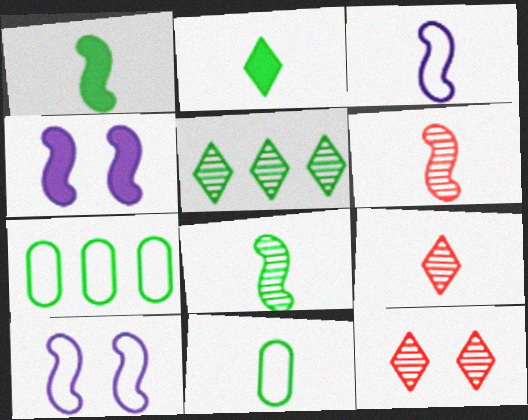[[1, 3, 6], 
[2, 8, 11], 
[4, 7, 9]]